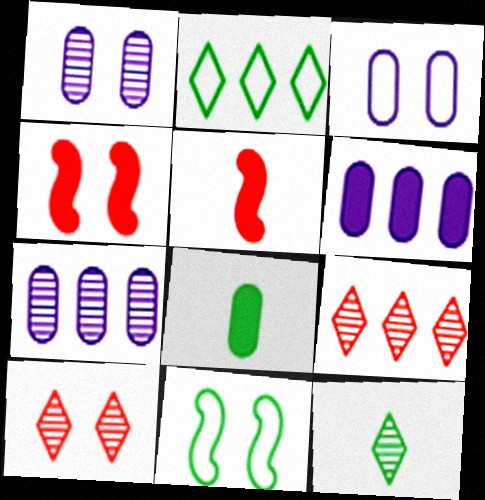[[1, 2, 5]]